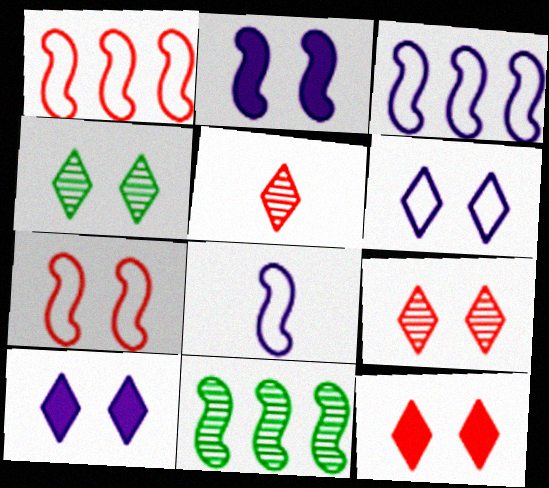[[4, 6, 12]]